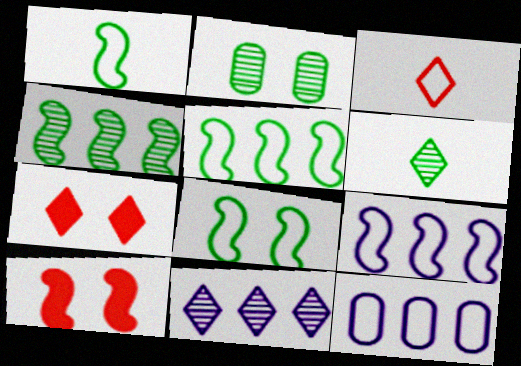[[1, 5, 8], 
[2, 4, 6], 
[3, 8, 12], 
[6, 10, 12]]